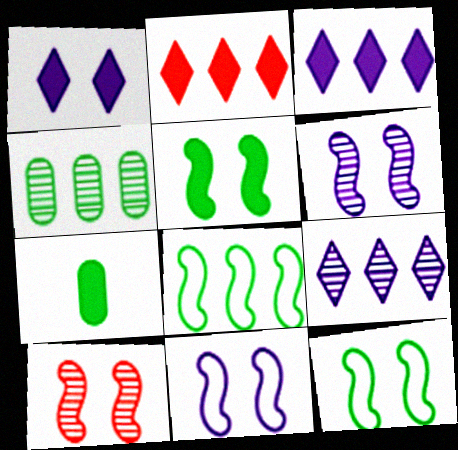[[5, 10, 11]]